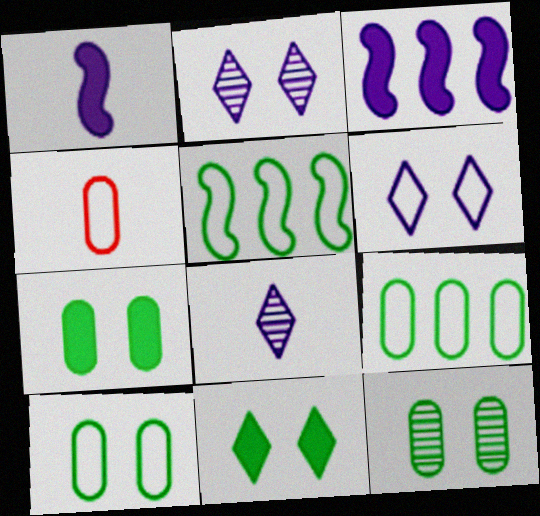[[4, 5, 6], 
[7, 10, 12]]